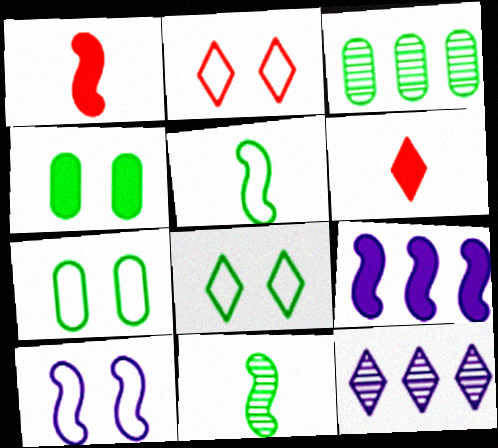[[1, 7, 12], 
[2, 7, 10], 
[3, 6, 10], 
[4, 6, 9], 
[6, 8, 12]]